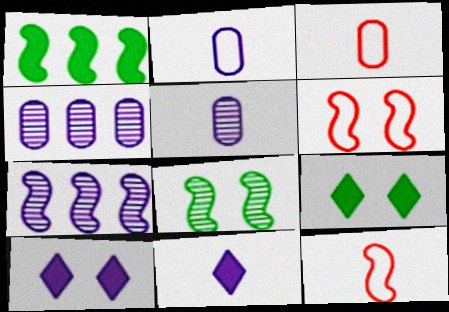[[2, 7, 10], 
[3, 7, 9], 
[4, 9, 12]]